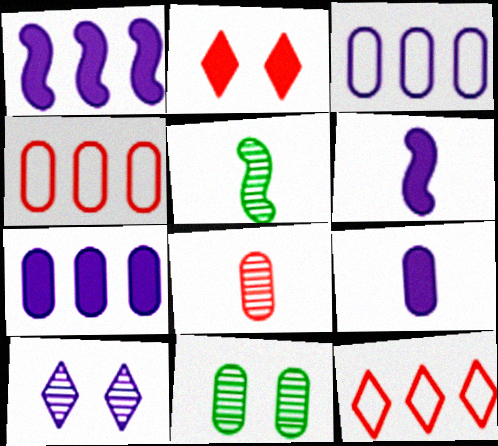[[2, 3, 5], 
[3, 6, 10], 
[4, 9, 11], 
[6, 11, 12]]